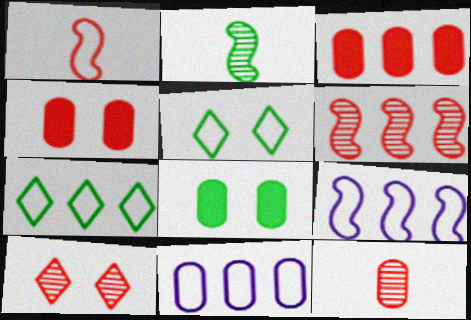[[1, 3, 10], 
[1, 5, 11], 
[2, 7, 8], 
[6, 10, 12], 
[8, 11, 12]]